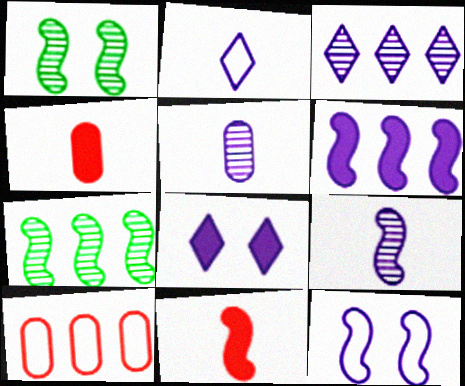[[2, 3, 8], 
[6, 9, 12], 
[7, 11, 12]]